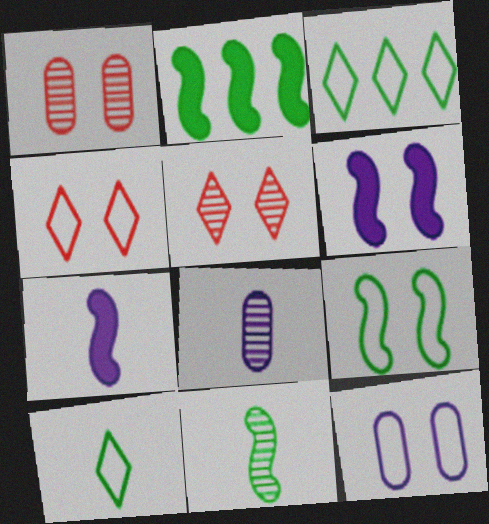[[1, 3, 7], 
[2, 4, 8], 
[2, 9, 11], 
[4, 9, 12]]